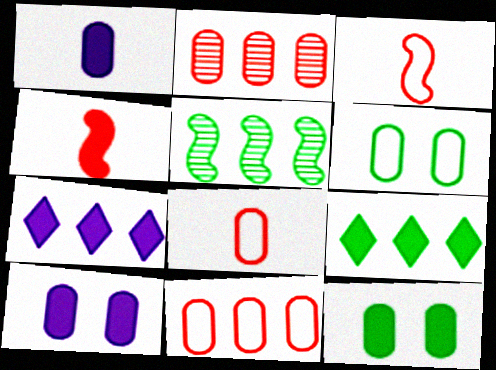[[1, 2, 6], 
[4, 7, 12], 
[4, 9, 10], 
[5, 7, 11]]